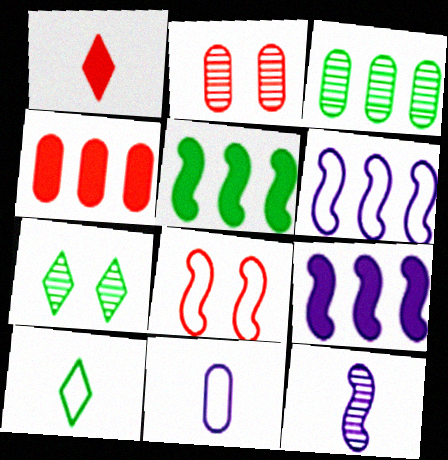[[2, 9, 10], 
[5, 8, 12]]